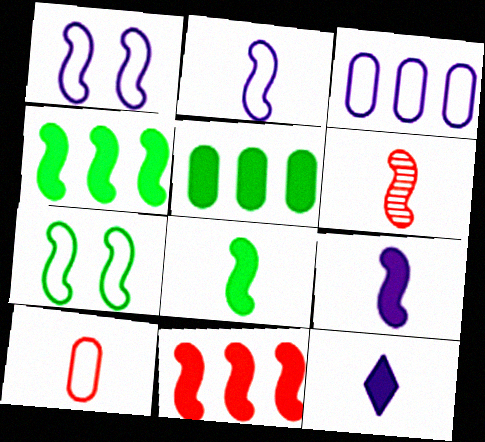[[1, 4, 6], 
[2, 6, 8]]